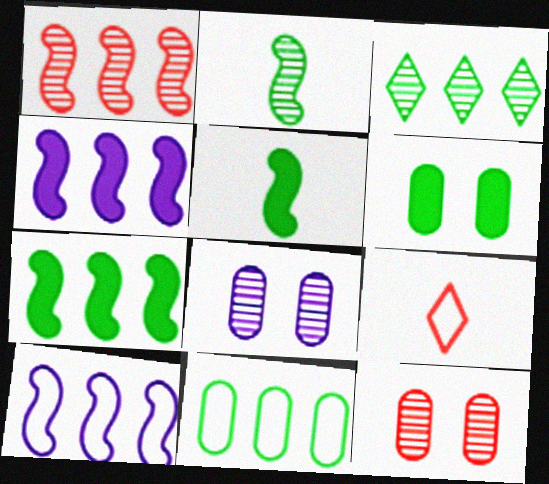[[1, 7, 10], 
[3, 7, 11], 
[7, 8, 9]]